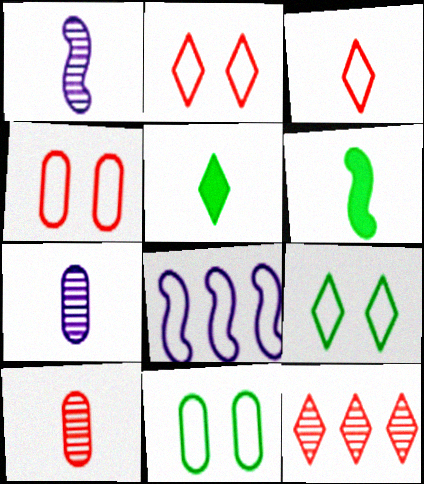[[3, 6, 7], 
[3, 8, 11]]